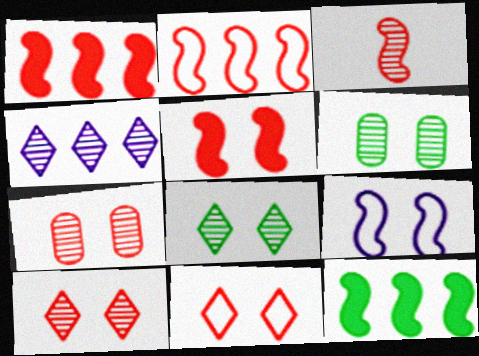[[2, 3, 5], 
[3, 4, 6], 
[3, 9, 12], 
[5, 7, 11]]